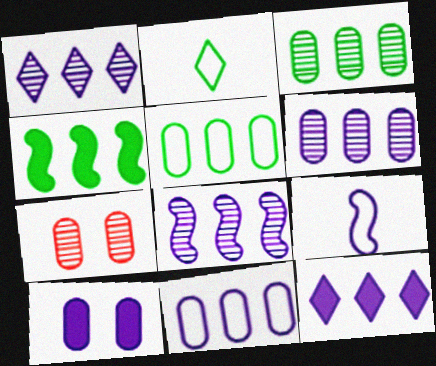[[1, 6, 8], 
[1, 9, 10], 
[8, 11, 12]]